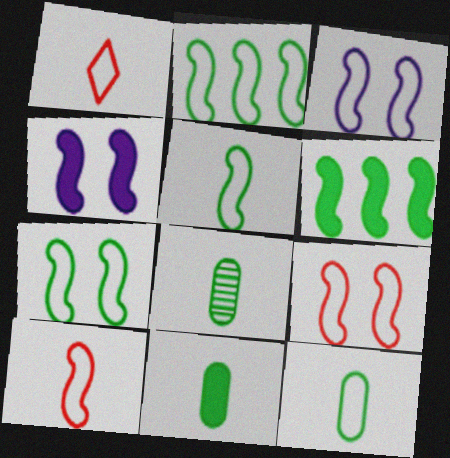[[2, 3, 10], 
[2, 5, 7], 
[3, 7, 9], 
[8, 11, 12]]